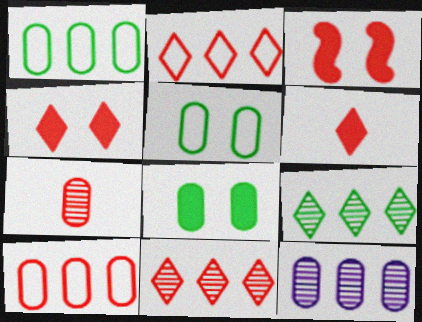[[2, 3, 7]]